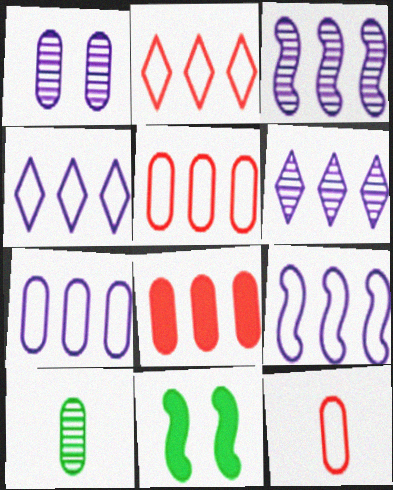[[4, 7, 9], 
[6, 11, 12]]